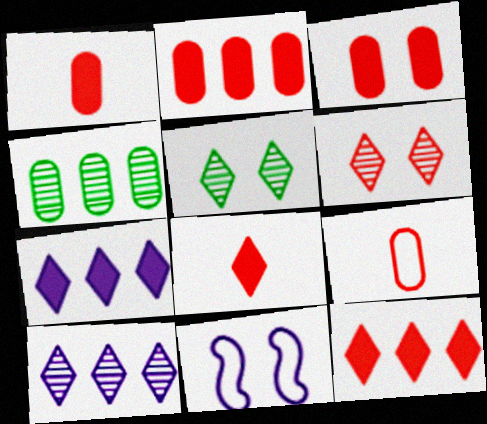[[1, 2, 3], 
[3, 5, 11], 
[4, 8, 11]]